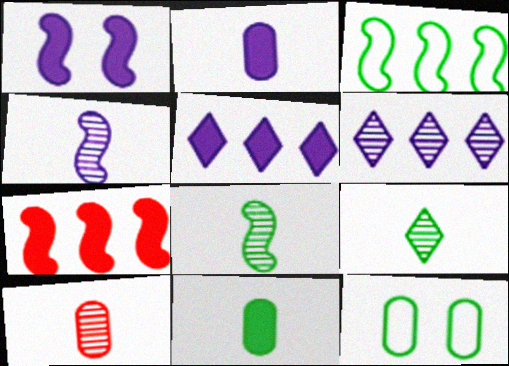[[1, 2, 5], 
[4, 9, 10]]